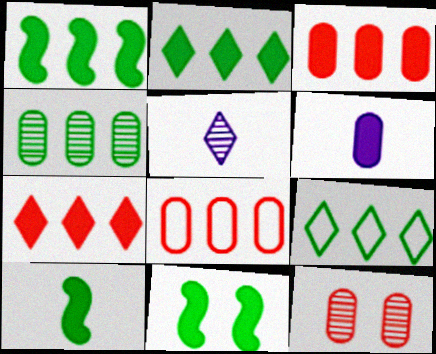[[1, 4, 9], 
[1, 10, 11], 
[5, 8, 11], 
[6, 7, 11]]